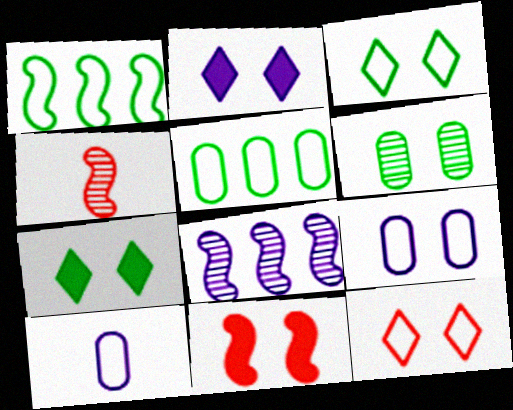[[1, 10, 12], 
[2, 4, 5], 
[2, 8, 10]]